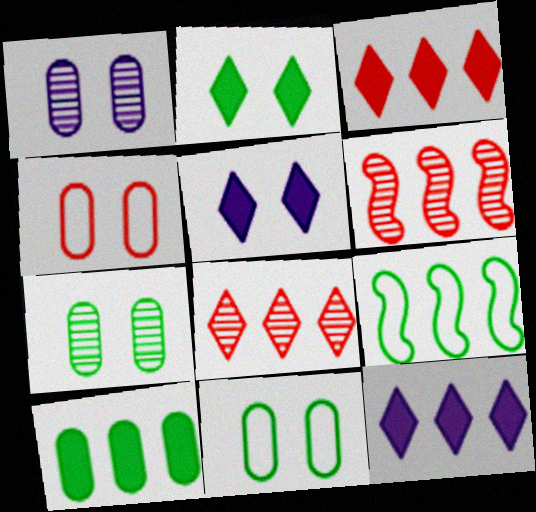[]